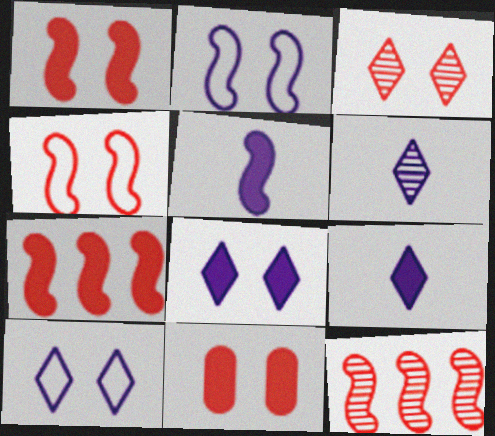[[3, 4, 11]]